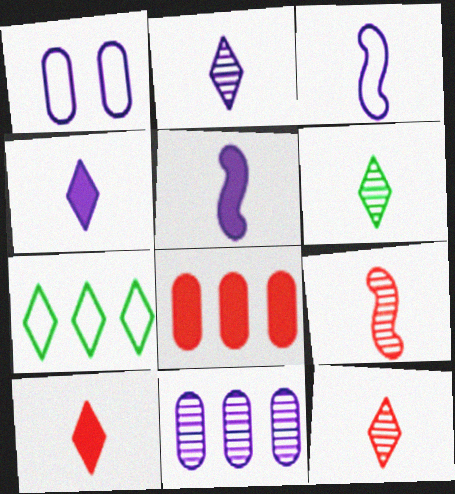[[2, 6, 12]]